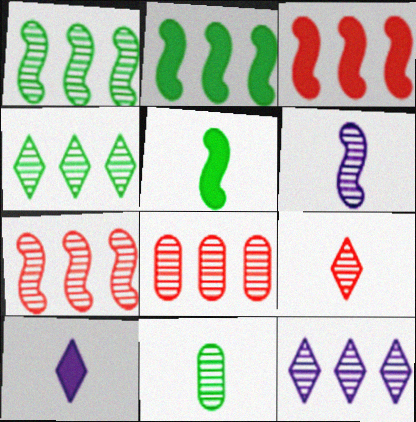[[1, 8, 12], 
[6, 9, 11]]